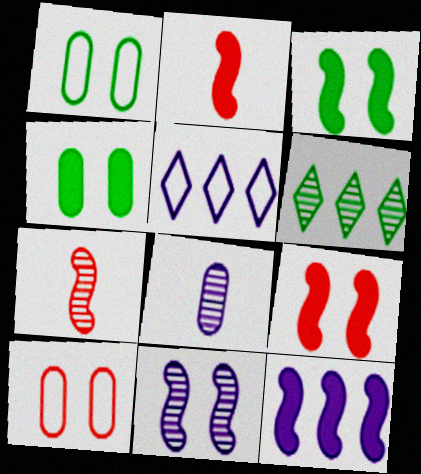[[2, 3, 12], 
[4, 5, 7]]